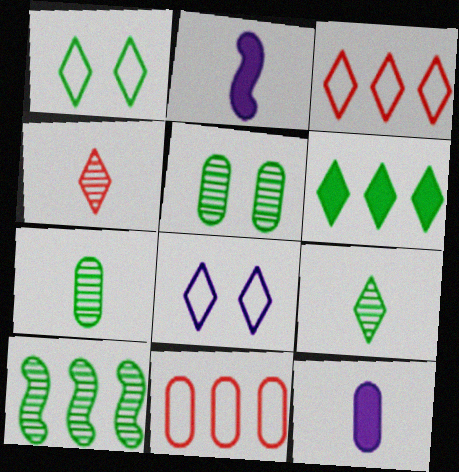[[1, 6, 9], 
[2, 3, 5], 
[4, 6, 8], 
[5, 9, 10], 
[5, 11, 12]]